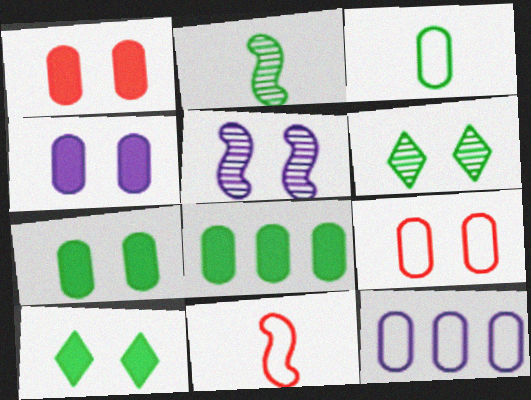[[1, 4, 7], 
[3, 9, 12], 
[5, 9, 10]]